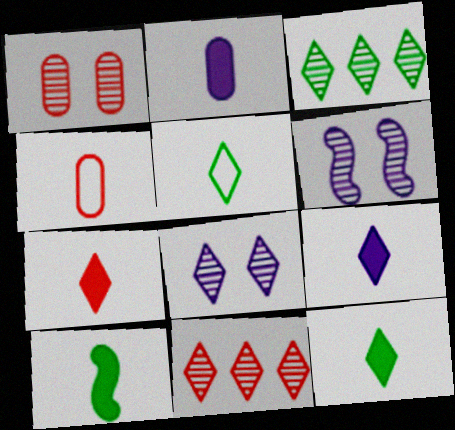[[2, 7, 10], 
[7, 9, 12]]